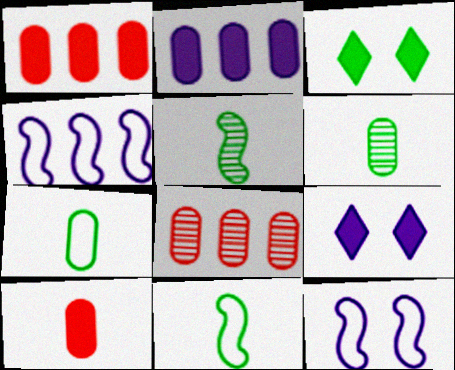[[8, 9, 11]]